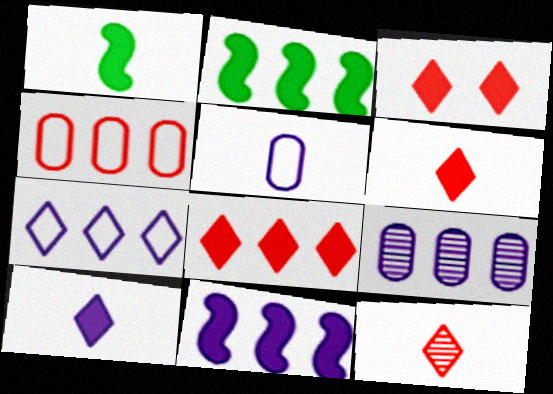[[1, 5, 12], 
[3, 6, 8], 
[7, 9, 11]]